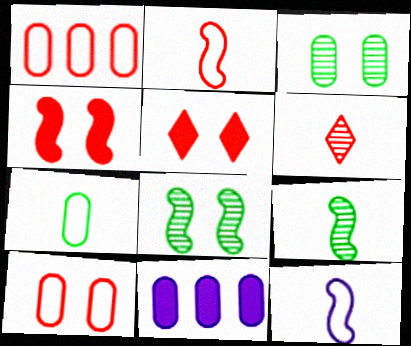[[1, 4, 6]]